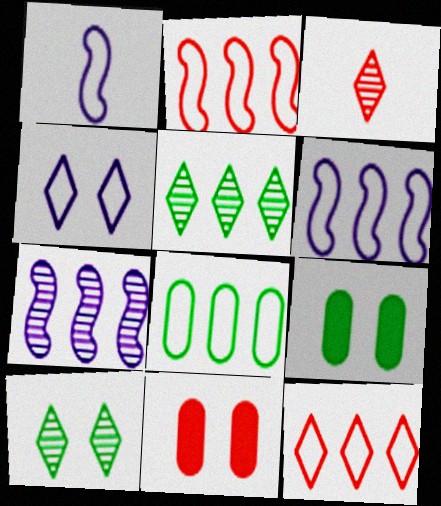[[1, 5, 11], 
[2, 3, 11], 
[3, 6, 9], 
[6, 8, 12]]